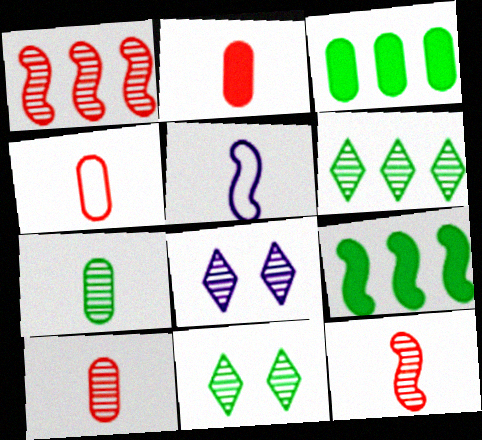[[1, 7, 8], 
[2, 4, 10], 
[4, 8, 9]]